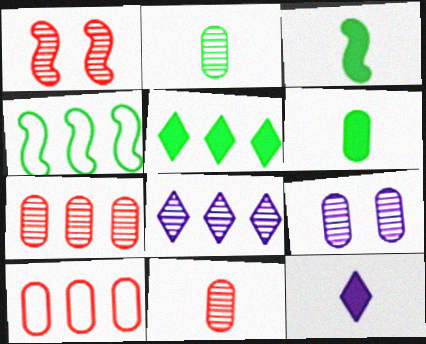[[1, 2, 8], 
[2, 7, 9], 
[6, 9, 10]]